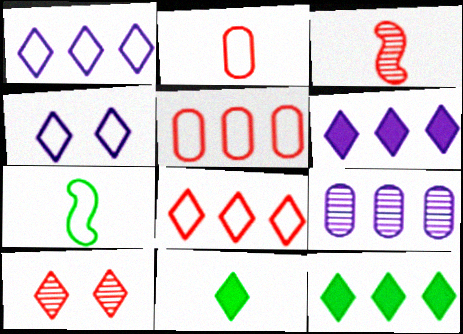[[1, 10, 11], 
[4, 5, 7]]